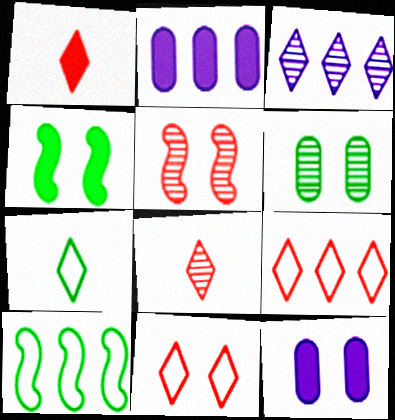[[1, 2, 4], 
[2, 5, 7], 
[8, 10, 12]]